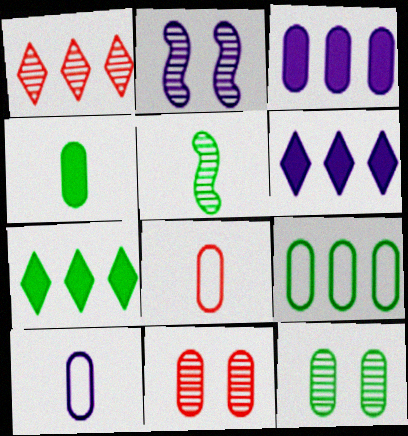[[2, 6, 10], 
[2, 7, 8], 
[3, 8, 12], 
[4, 9, 12]]